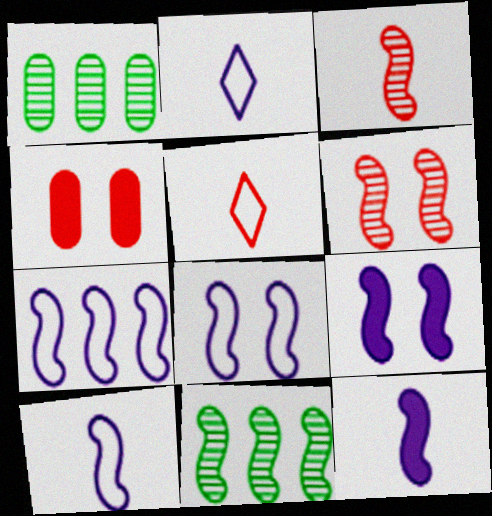[[1, 5, 9], 
[2, 4, 11], 
[7, 8, 10]]